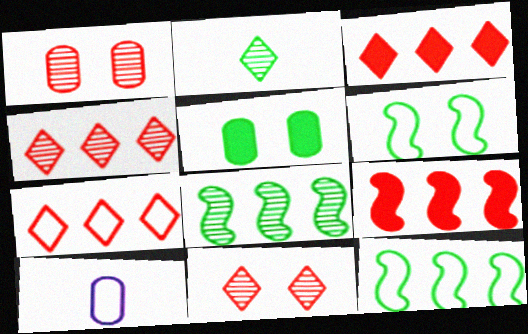[[2, 5, 12], 
[3, 4, 7], 
[6, 7, 10]]